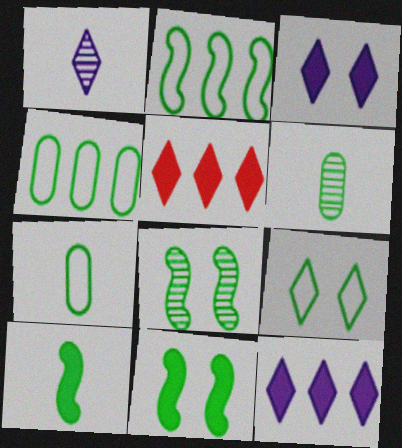[[1, 5, 9], 
[2, 7, 9], 
[2, 8, 10]]